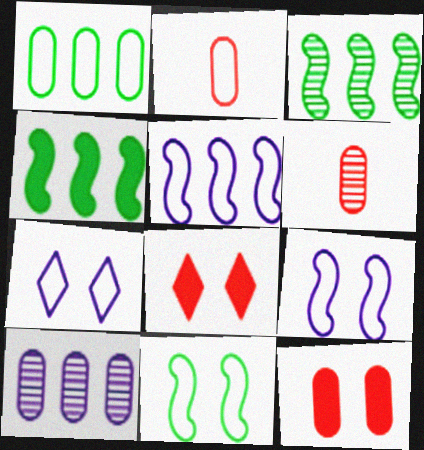[[4, 6, 7]]